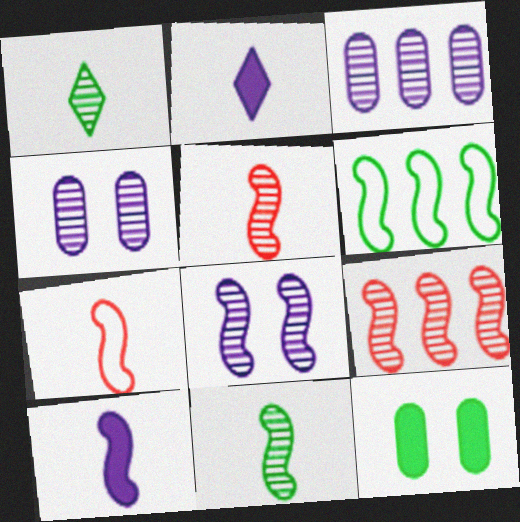[[1, 4, 9], 
[1, 6, 12], 
[7, 10, 11], 
[8, 9, 11]]